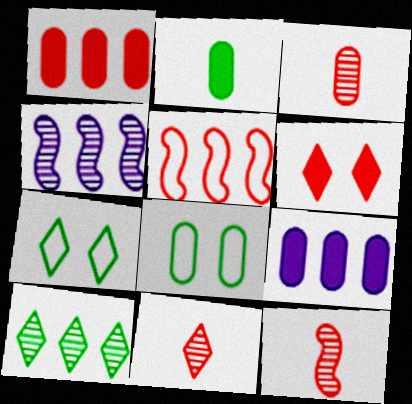[[3, 5, 6], 
[3, 8, 9], 
[3, 11, 12], 
[5, 9, 10], 
[7, 9, 12]]